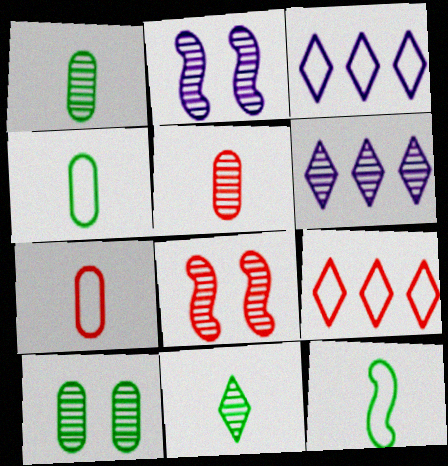[[1, 6, 8]]